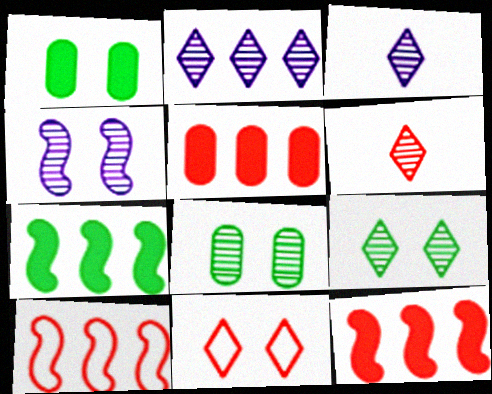[[1, 3, 10], 
[1, 4, 11], 
[2, 6, 9]]